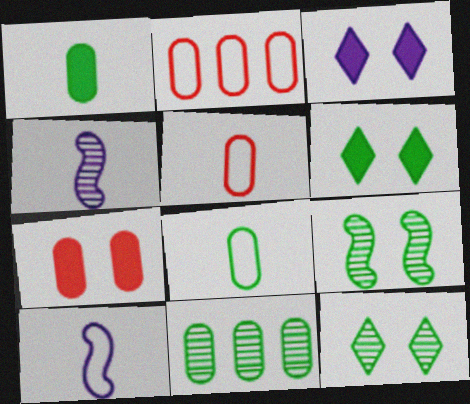[[2, 4, 6]]